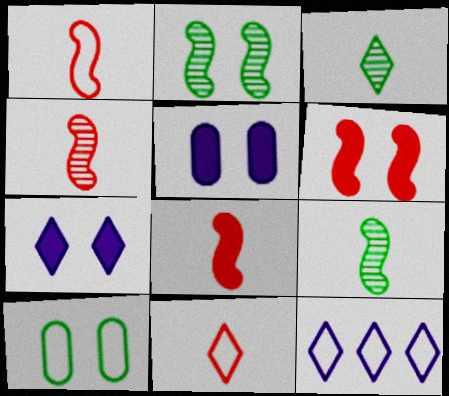[[1, 4, 8], 
[1, 10, 12]]